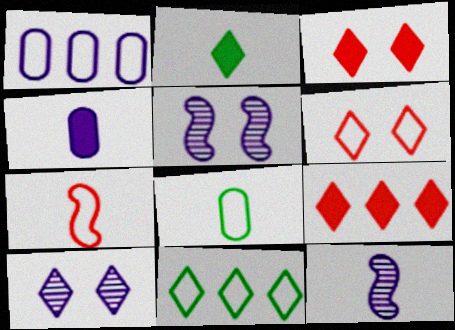[[5, 8, 9]]